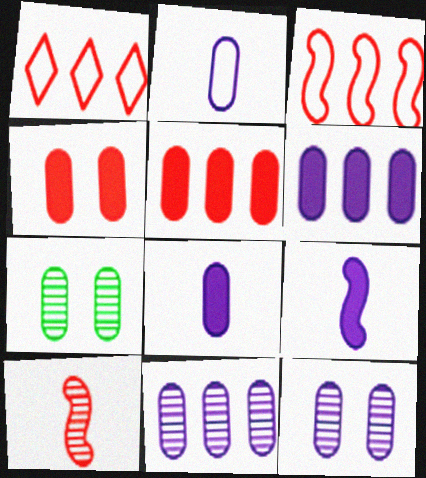[[1, 4, 10], 
[1, 7, 9], 
[2, 5, 7], 
[2, 6, 12]]